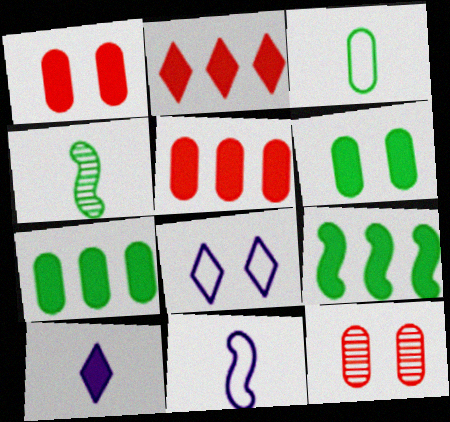[[1, 9, 10], 
[4, 5, 8]]